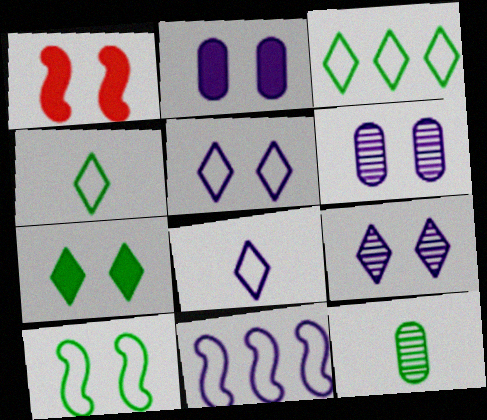[[1, 2, 7]]